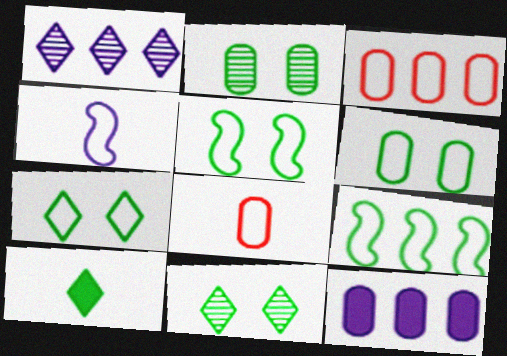[[2, 8, 12], 
[2, 9, 10], 
[3, 4, 7], 
[5, 6, 7]]